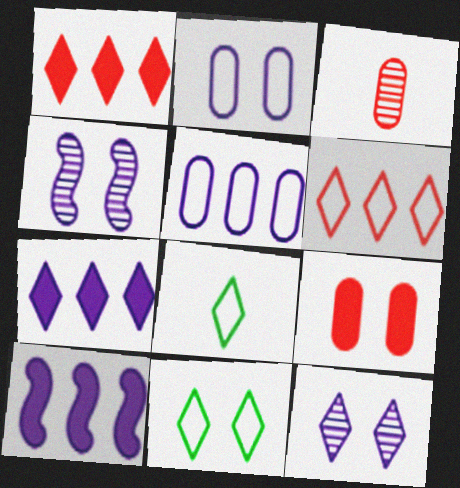[[1, 8, 12], 
[3, 10, 11], 
[4, 9, 11]]